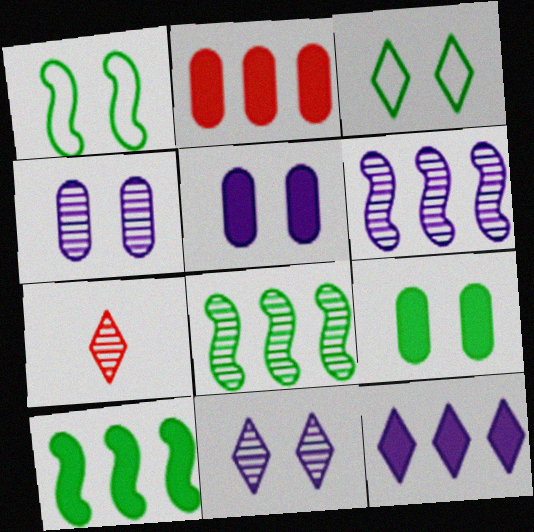[[2, 10, 12], 
[3, 7, 12], 
[4, 7, 8]]